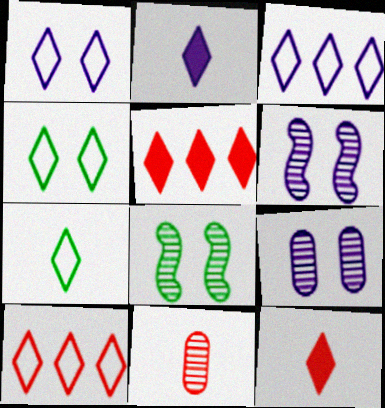[[1, 7, 10]]